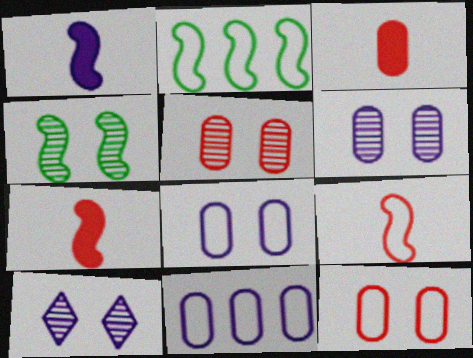[[1, 10, 11], 
[2, 3, 10], 
[4, 5, 10]]